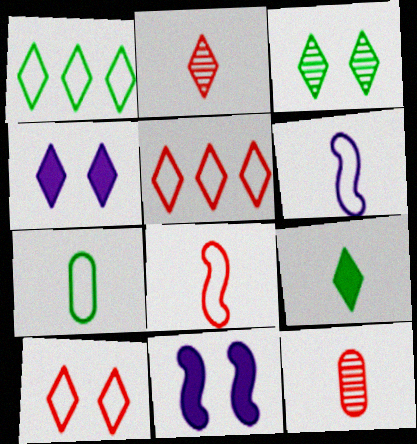[[1, 2, 4], 
[1, 3, 9], 
[1, 11, 12], 
[3, 4, 10], 
[6, 9, 12]]